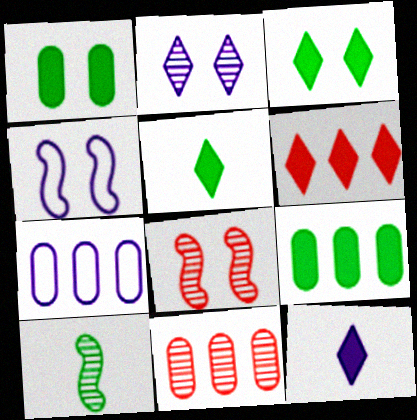[[2, 10, 11], 
[3, 6, 12], 
[4, 5, 11], 
[5, 7, 8], 
[7, 9, 11]]